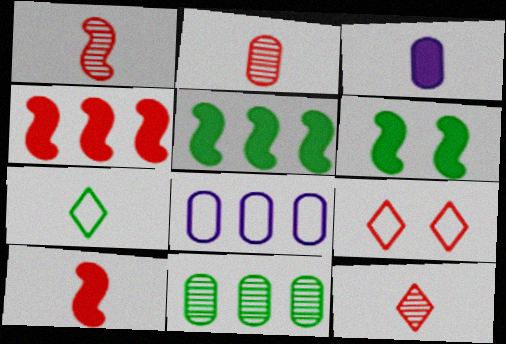[[1, 2, 12], 
[1, 3, 7], 
[2, 4, 9], 
[6, 7, 11], 
[6, 8, 12]]